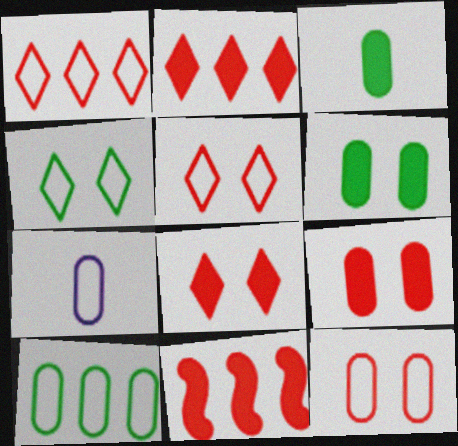[[7, 10, 12]]